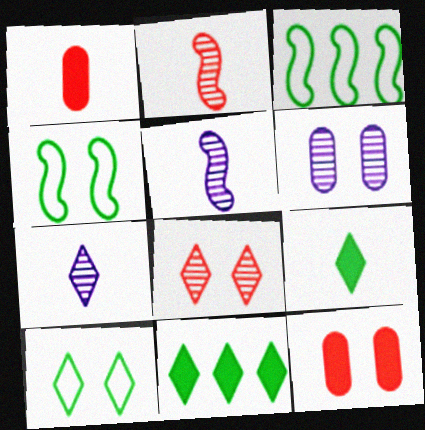[[3, 7, 12]]